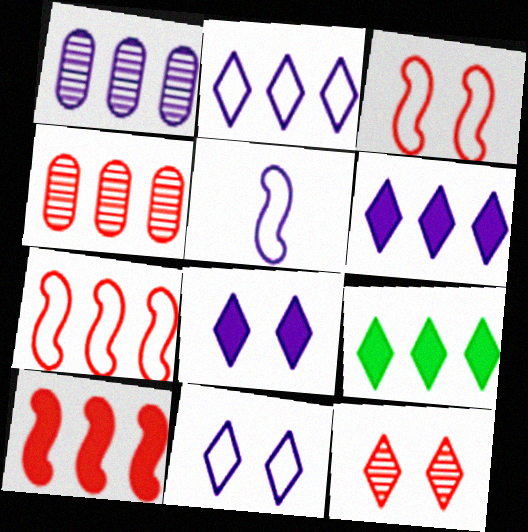[[1, 5, 8], 
[1, 7, 9]]